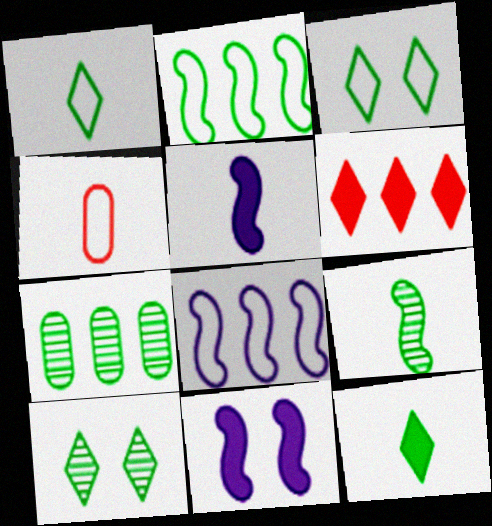[[3, 4, 8], 
[6, 7, 8], 
[7, 9, 10]]